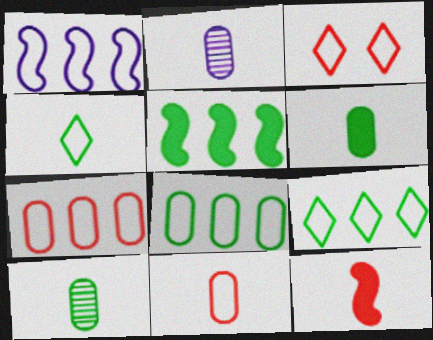[[1, 7, 9], 
[2, 3, 5], 
[2, 4, 12], 
[2, 6, 11]]